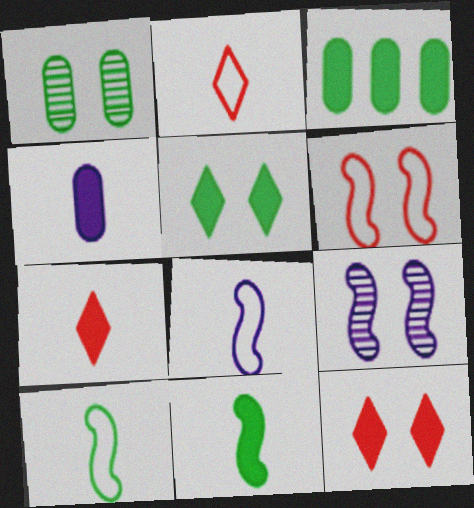[[2, 3, 9], 
[3, 5, 11], 
[4, 7, 11]]